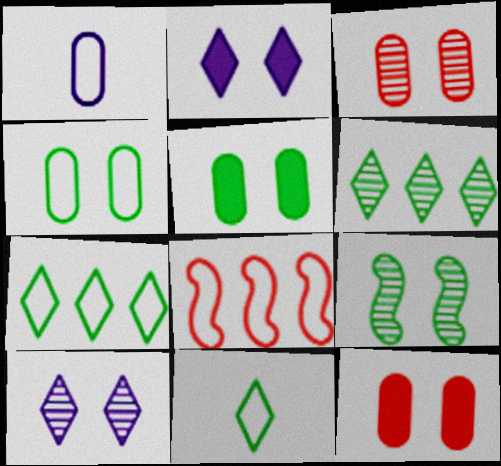[[3, 9, 10]]